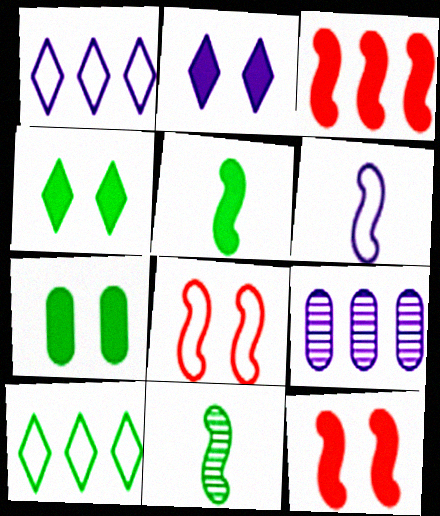[[2, 6, 9], 
[2, 7, 12], 
[3, 9, 10], 
[7, 10, 11]]